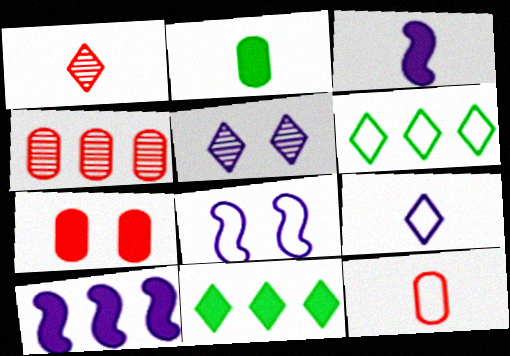[[3, 7, 11], 
[4, 6, 10], 
[4, 7, 12], 
[6, 8, 12]]